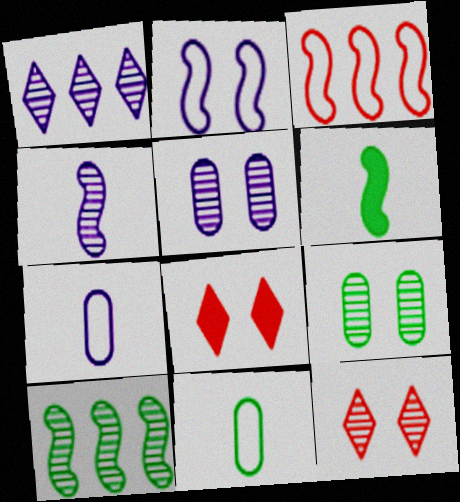[[1, 4, 5], 
[2, 8, 9], 
[7, 8, 10]]